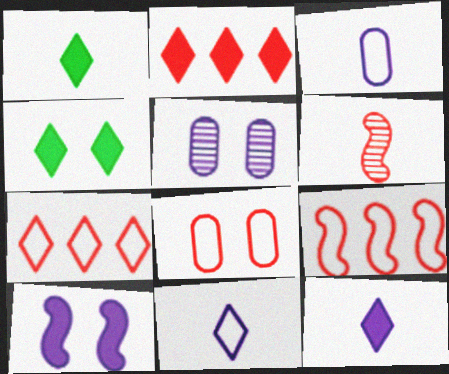[[1, 3, 6], 
[1, 5, 9], 
[2, 4, 12], 
[2, 6, 8]]